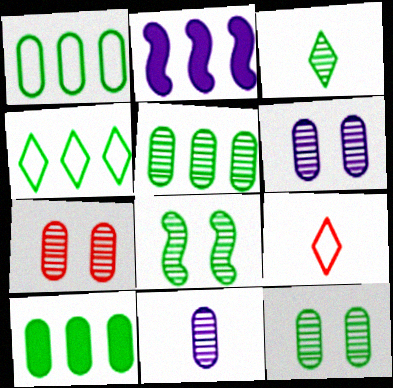[[1, 5, 10], 
[2, 9, 12], 
[3, 5, 8], 
[5, 7, 11], 
[6, 7, 12]]